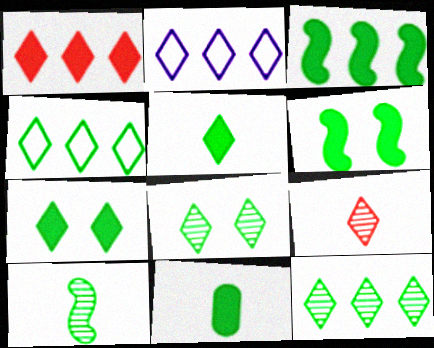[[1, 2, 12], 
[2, 7, 9], 
[3, 7, 11], 
[4, 5, 8]]